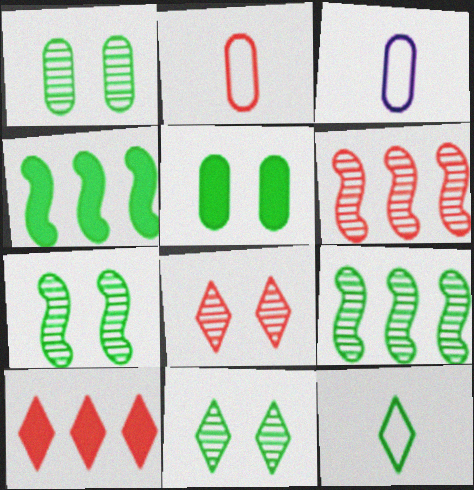[[1, 4, 12], 
[1, 7, 11], 
[3, 4, 8], 
[3, 7, 10], 
[5, 9, 12]]